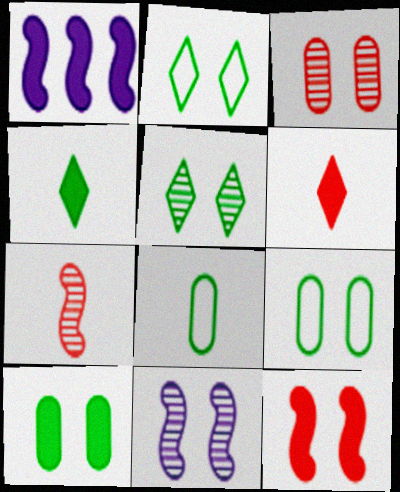[[1, 6, 10], 
[3, 5, 11]]